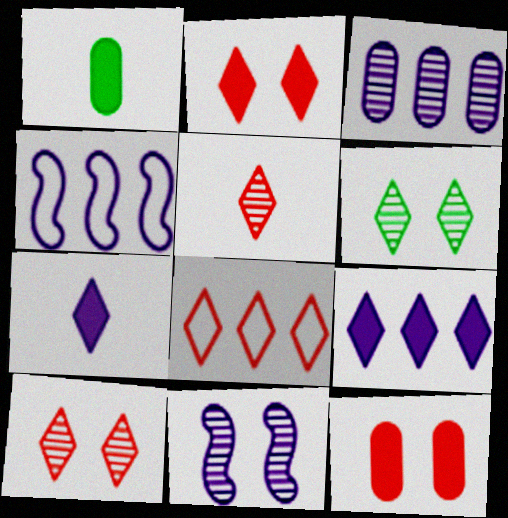[[1, 4, 10], 
[1, 8, 11], 
[2, 5, 8], 
[3, 4, 9], 
[6, 7, 8]]